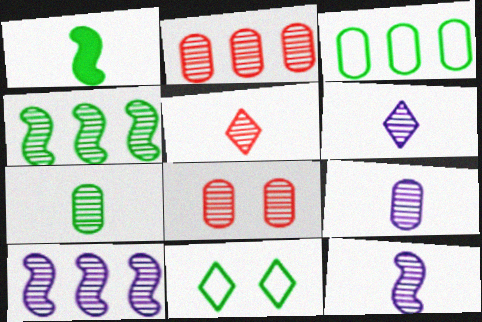[[4, 6, 8], 
[5, 7, 12], 
[6, 9, 12]]